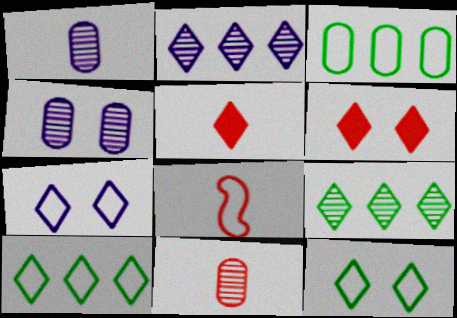[[2, 5, 12], 
[3, 7, 8], 
[5, 7, 9], 
[5, 8, 11]]